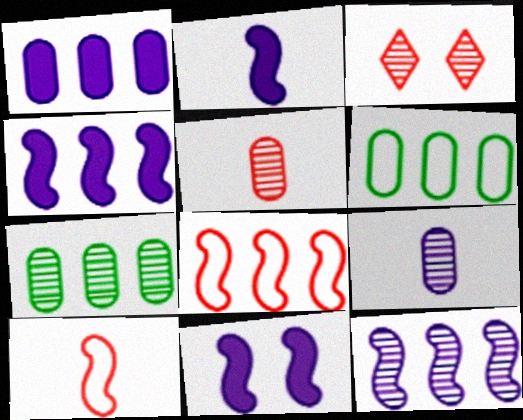[[2, 3, 6], 
[2, 4, 11]]